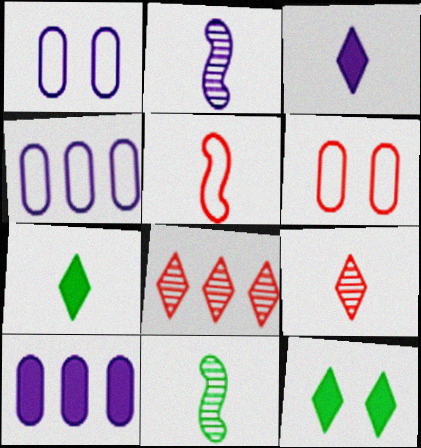[]